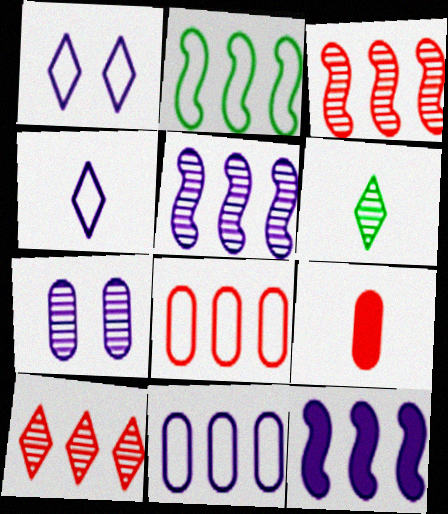[[2, 3, 12], 
[3, 6, 7], 
[4, 7, 12]]